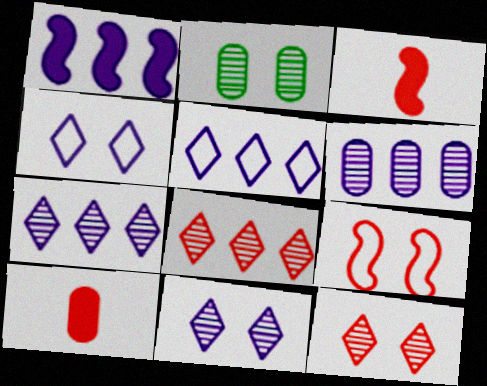[[1, 5, 6], 
[2, 3, 5], 
[8, 9, 10]]